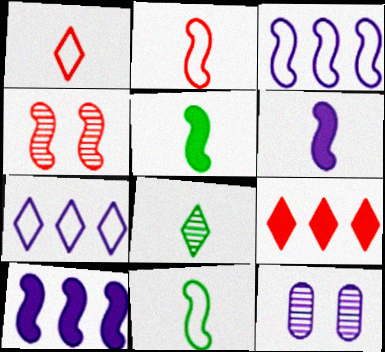[[3, 4, 5], 
[4, 10, 11], 
[6, 7, 12], 
[9, 11, 12]]